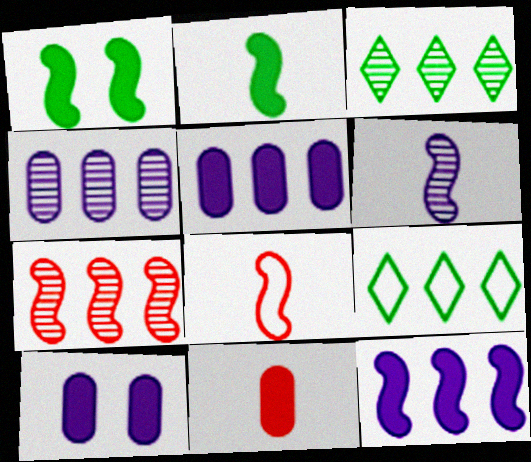[[2, 6, 8], 
[3, 4, 7], 
[3, 8, 10], 
[5, 7, 9]]